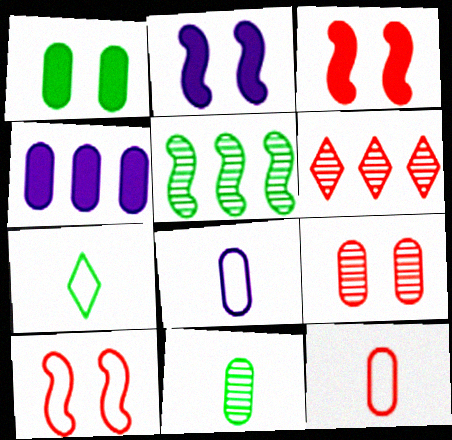[[1, 5, 7], 
[3, 6, 12]]